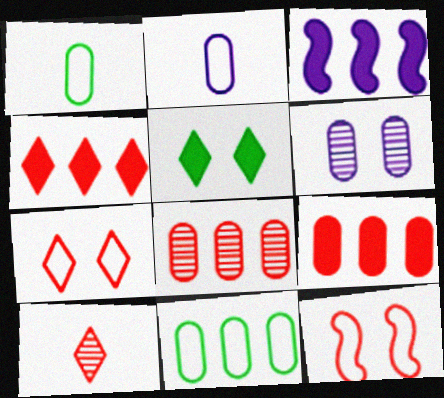[[1, 6, 9], 
[4, 7, 10], 
[5, 6, 12], 
[9, 10, 12]]